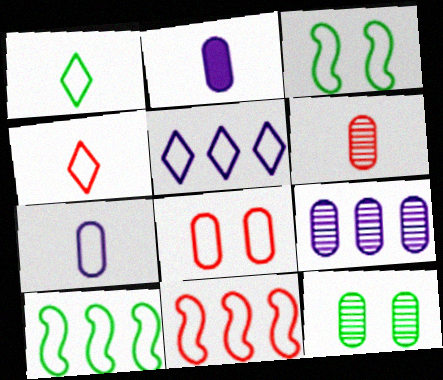[[4, 8, 11], 
[6, 9, 12]]